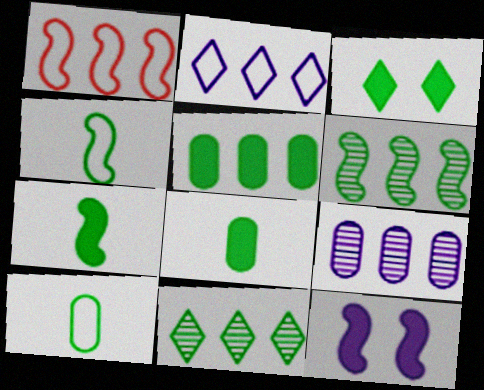[[3, 5, 7], 
[3, 6, 10]]